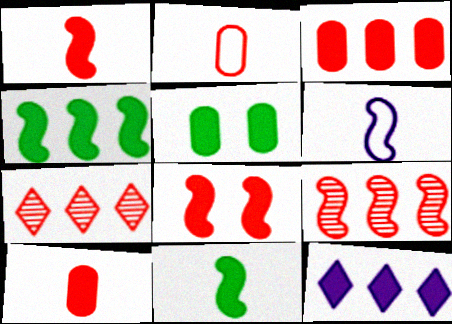[[1, 5, 12], 
[2, 7, 8], 
[3, 4, 12], 
[5, 6, 7]]